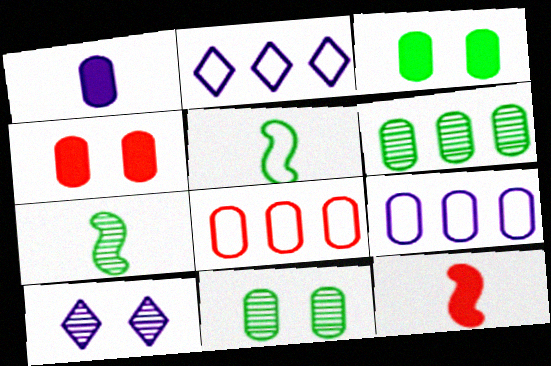[[1, 8, 11], 
[2, 4, 7], 
[2, 11, 12]]